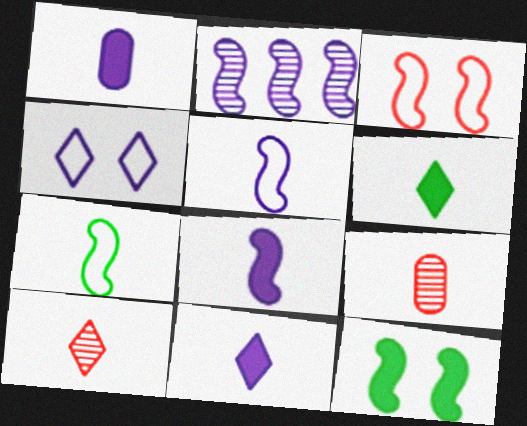[[1, 2, 4], 
[1, 7, 10], 
[1, 8, 11], 
[5, 6, 9], 
[7, 9, 11]]